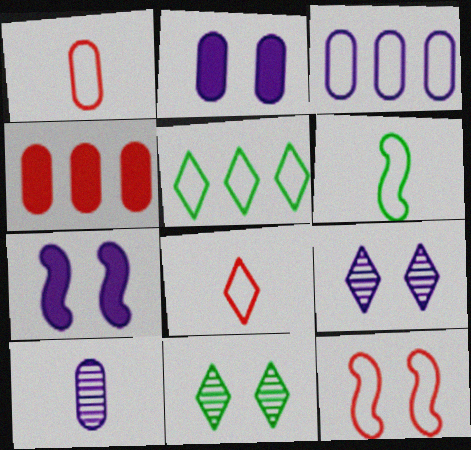[[2, 3, 10], 
[2, 11, 12], 
[4, 6, 9]]